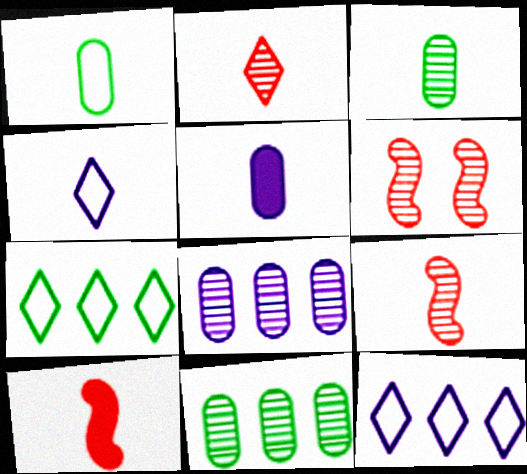[[3, 4, 10], 
[5, 6, 7]]